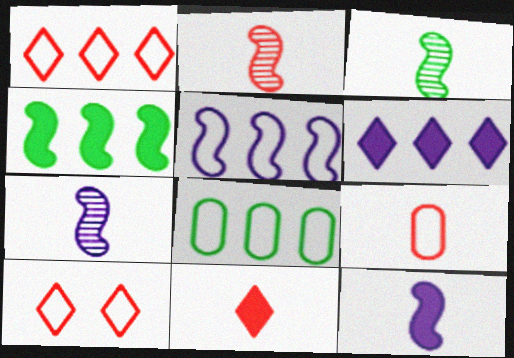[[1, 5, 8], 
[2, 3, 7], 
[2, 9, 11]]